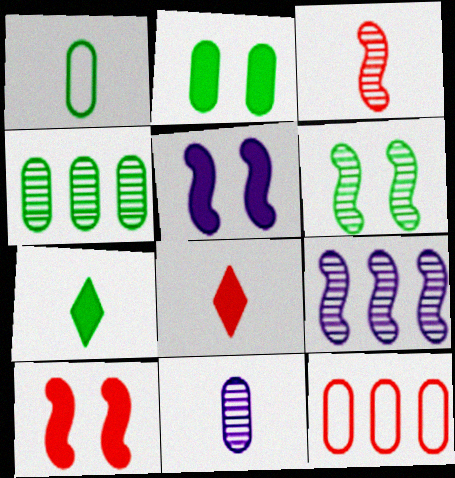[[1, 2, 4], 
[2, 11, 12], 
[3, 6, 9]]